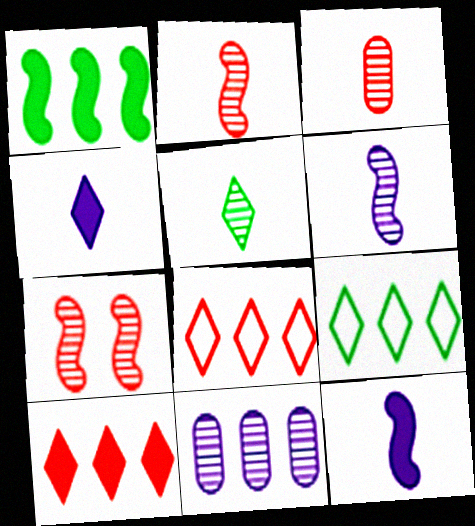[[1, 8, 11], 
[3, 5, 6], 
[5, 7, 11]]